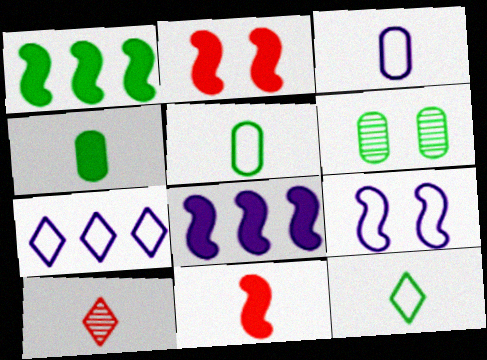[[1, 6, 12], 
[3, 7, 9], 
[6, 7, 11]]